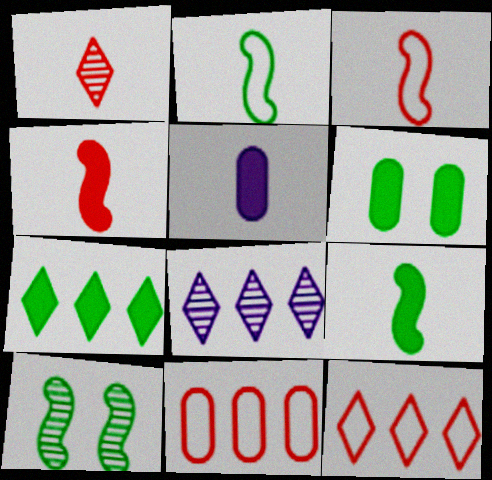[[1, 2, 5], 
[3, 6, 8], 
[5, 10, 12], 
[6, 7, 9], 
[7, 8, 12]]